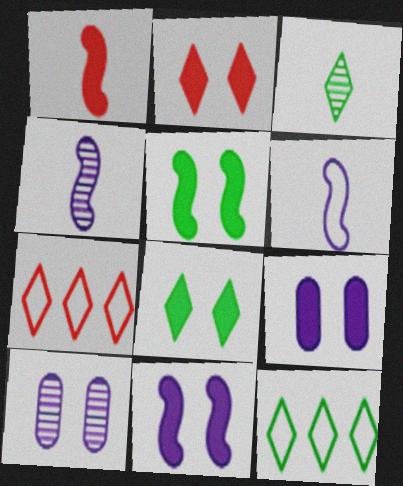[[1, 10, 12], 
[2, 5, 9], 
[3, 8, 12]]